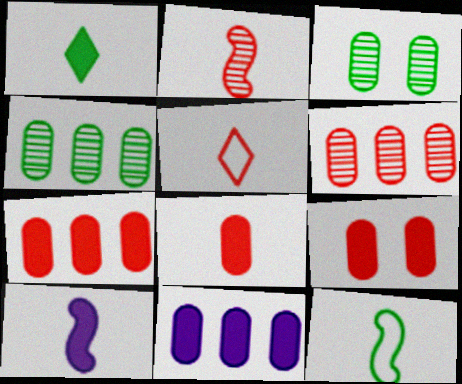[[1, 8, 10], 
[2, 5, 8], 
[2, 10, 12], 
[7, 8, 9]]